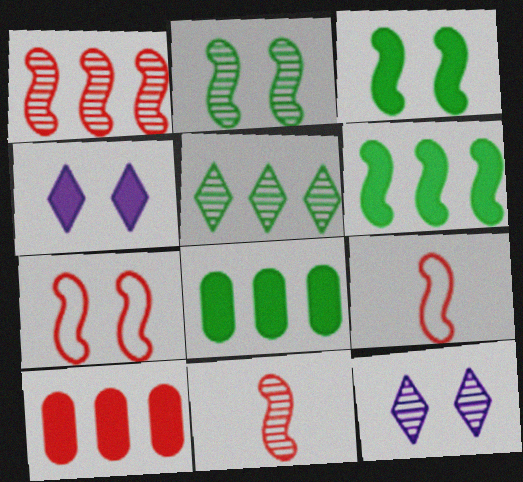[[8, 9, 12]]